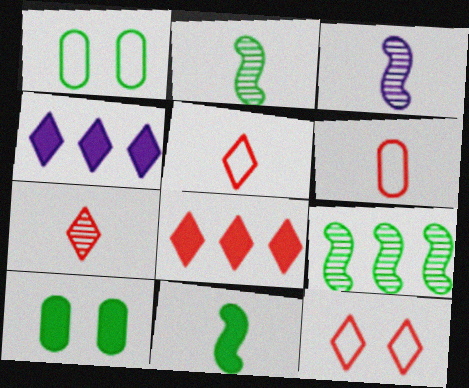[[1, 3, 8], 
[7, 8, 12]]